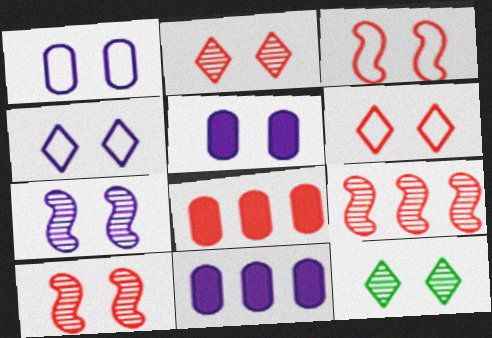[[3, 5, 12], 
[4, 5, 7]]